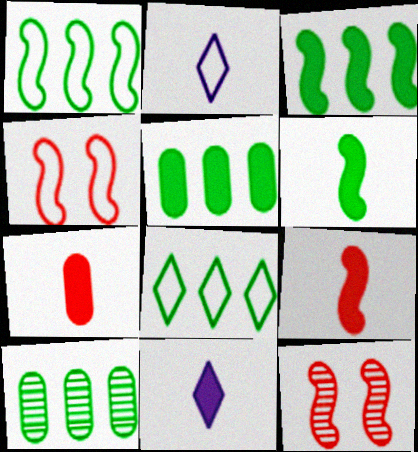[[2, 5, 12], 
[3, 8, 10], 
[4, 10, 11], 
[6, 7, 11]]